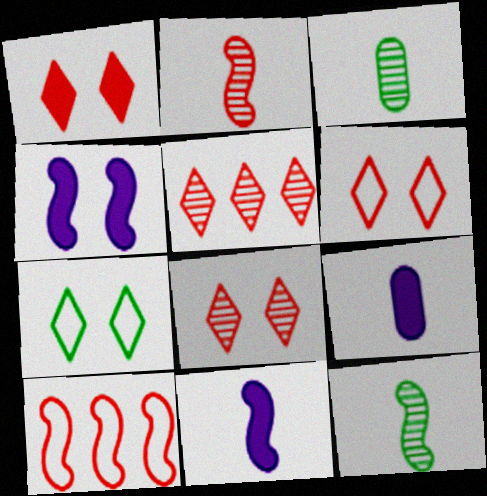[[1, 6, 8], 
[4, 10, 12]]